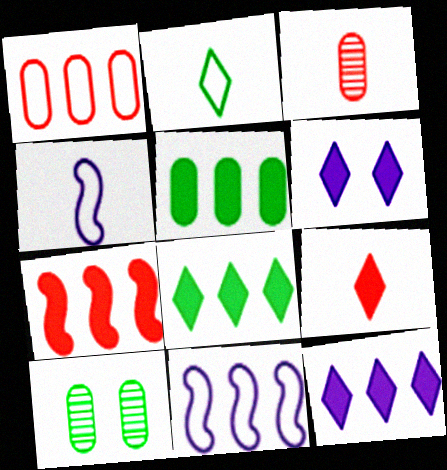[[5, 7, 12], 
[6, 8, 9], 
[9, 10, 11]]